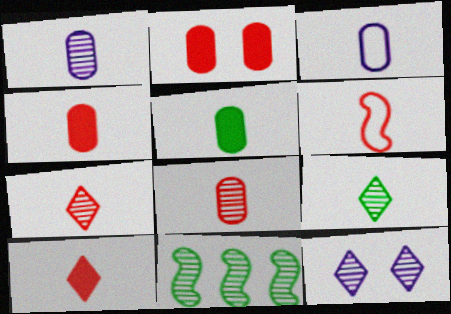[[3, 5, 8], 
[4, 6, 7], 
[6, 8, 10], 
[8, 11, 12]]